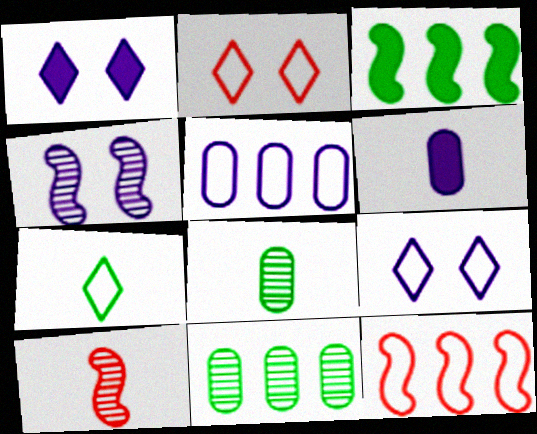[[1, 8, 12], 
[6, 7, 10]]